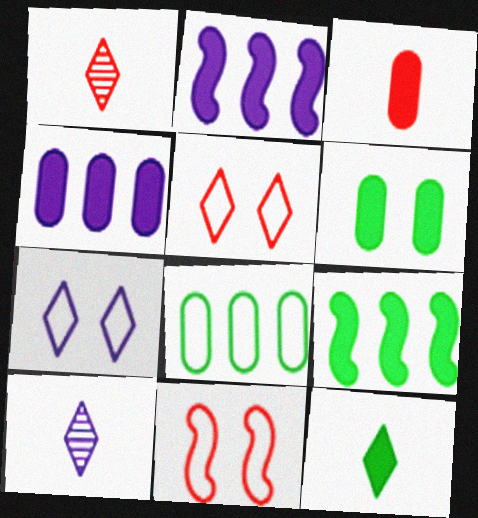[[3, 4, 6], 
[6, 9, 12]]